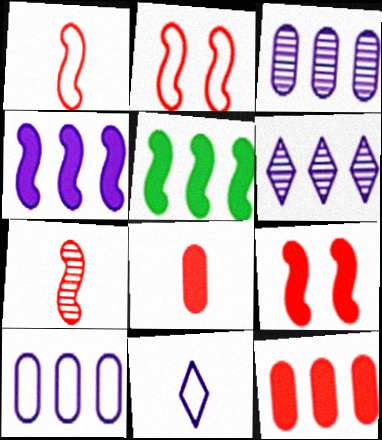[[4, 6, 10]]